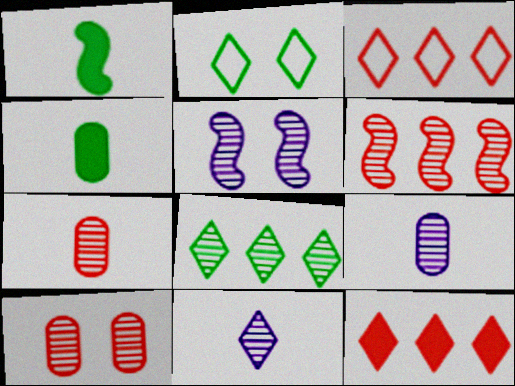[[2, 11, 12], 
[3, 4, 5], 
[5, 7, 8]]